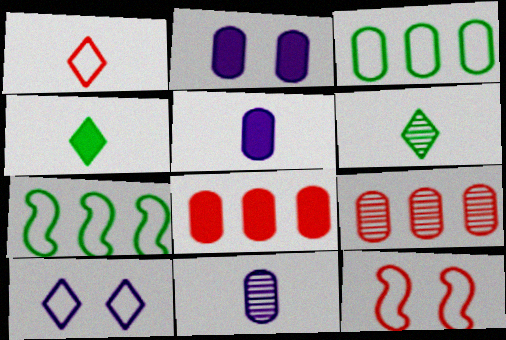[]